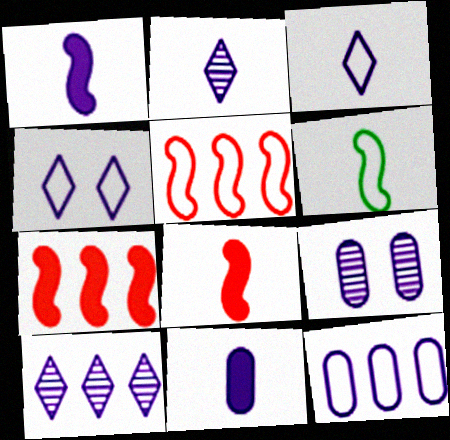[[9, 11, 12]]